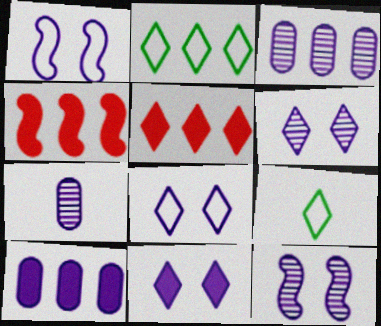[[2, 3, 4], 
[5, 6, 9], 
[6, 8, 11]]